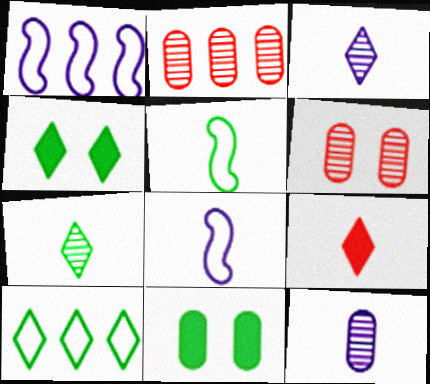[[2, 4, 8], 
[4, 7, 10], 
[5, 9, 12]]